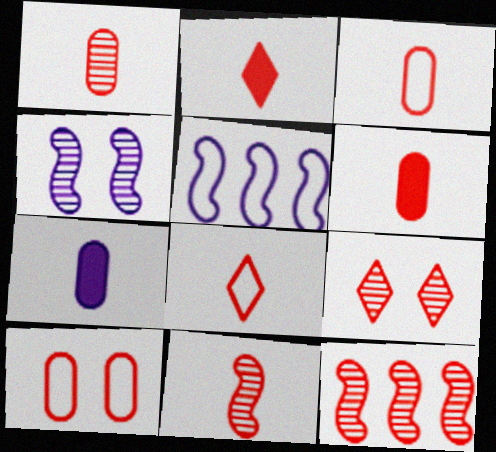[[1, 3, 6], 
[1, 9, 12], 
[2, 3, 11], 
[2, 10, 12], 
[6, 8, 11]]